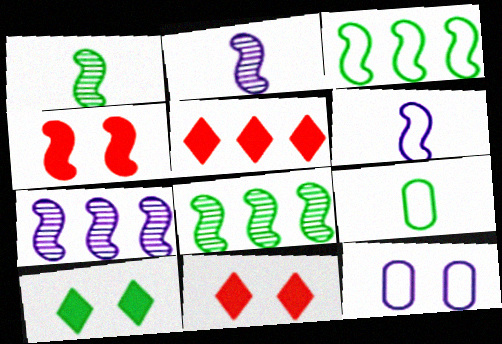[[1, 5, 12], 
[2, 3, 4], 
[4, 6, 8], 
[7, 9, 11], 
[8, 9, 10]]